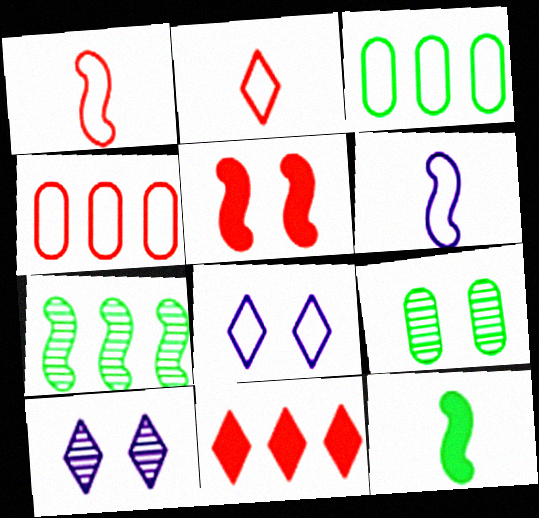[[1, 3, 8], 
[4, 10, 12], 
[5, 6, 7], 
[5, 8, 9], 
[6, 9, 11]]